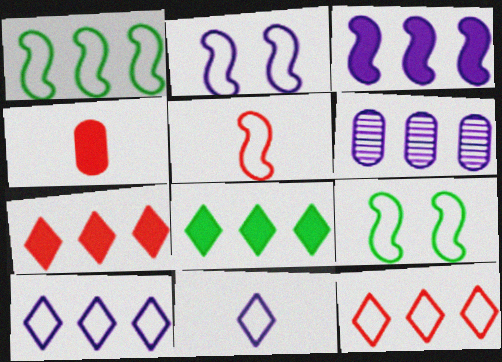[[1, 2, 5], 
[1, 6, 7], 
[3, 6, 10]]